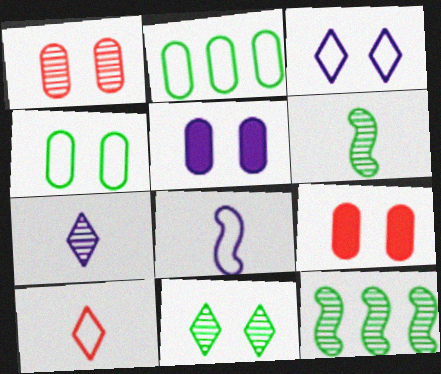[[1, 4, 5], 
[1, 7, 12], 
[5, 10, 12]]